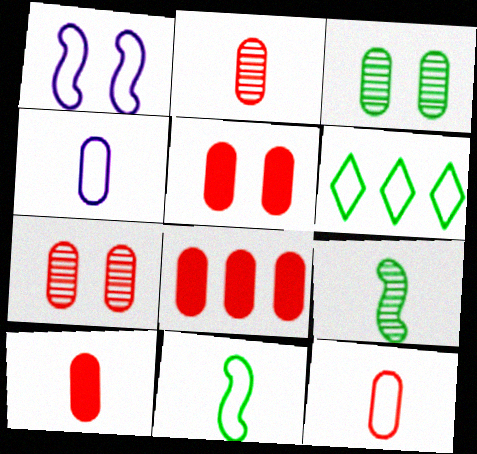[[1, 6, 12], 
[2, 10, 12], 
[3, 4, 8], 
[5, 8, 10], 
[7, 8, 12]]